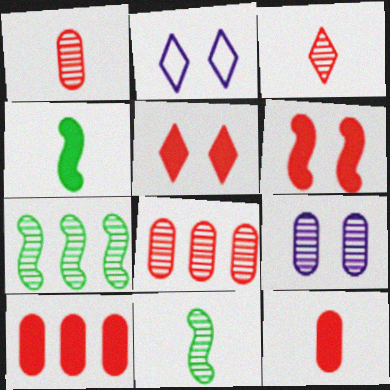[[2, 4, 8], 
[2, 7, 12], 
[2, 10, 11], 
[3, 7, 9]]